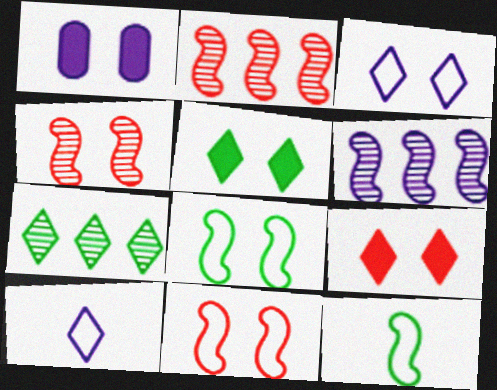[[1, 6, 10], 
[7, 9, 10]]